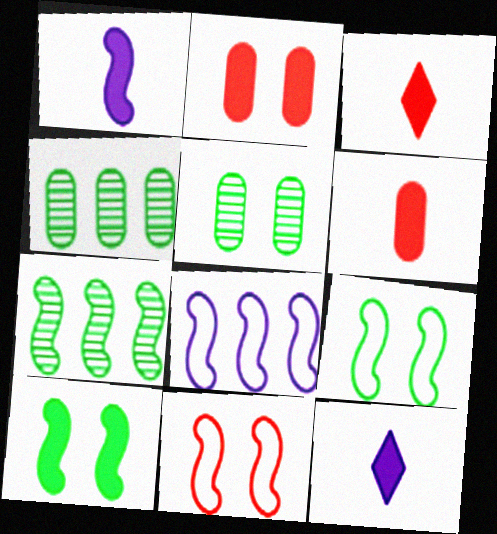[[1, 7, 11], 
[3, 5, 8], 
[4, 11, 12]]